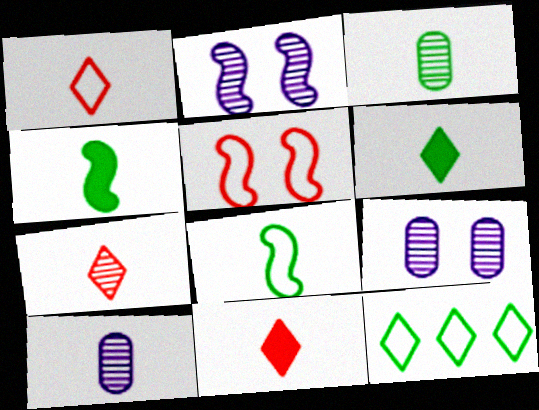[[1, 4, 10], 
[1, 7, 11], 
[3, 6, 8], 
[8, 10, 11]]